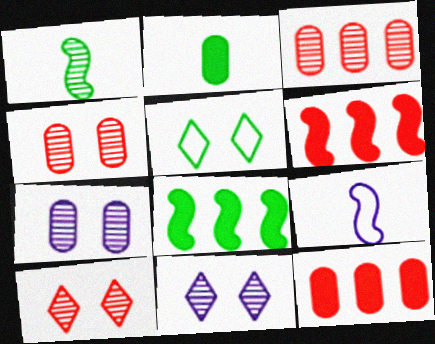[[1, 3, 11]]